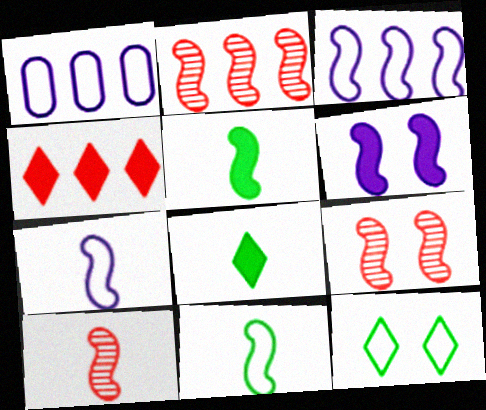[[1, 8, 9], 
[2, 6, 11], 
[2, 9, 10], 
[3, 5, 9], 
[5, 7, 10]]